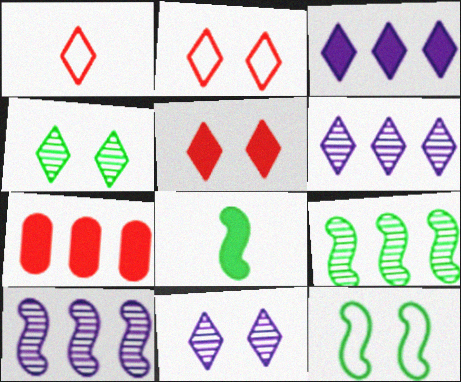[[1, 3, 4], 
[8, 9, 12]]